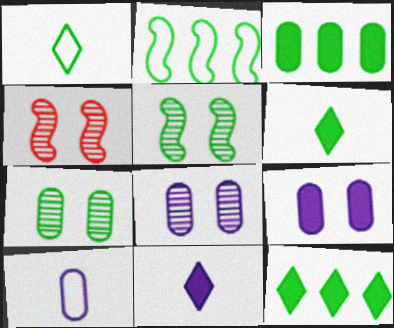[[1, 3, 5], 
[2, 6, 7], 
[4, 10, 12]]